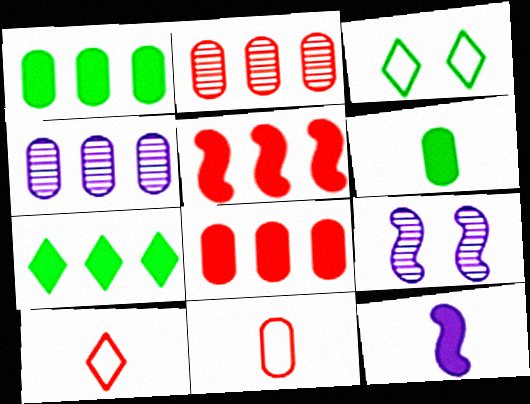[[1, 9, 10], 
[2, 3, 12], 
[7, 9, 11]]